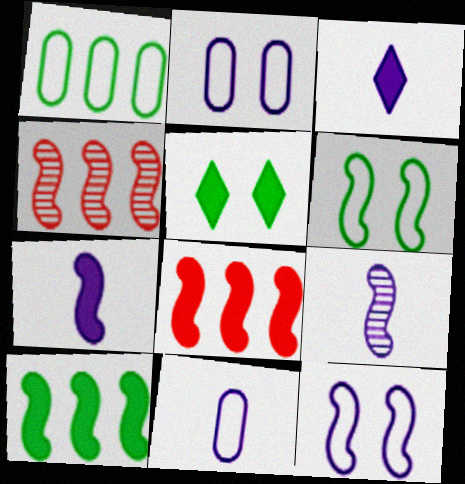[[3, 9, 11], 
[4, 5, 11], 
[4, 6, 7], 
[6, 8, 9]]